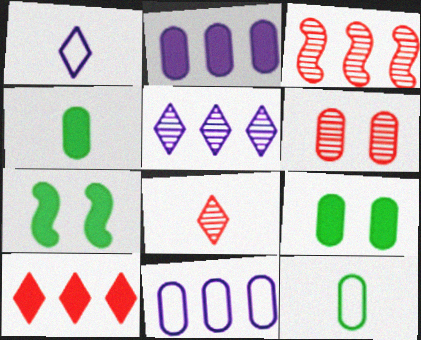[[1, 3, 9], 
[2, 6, 12], 
[3, 6, 8], 
[4, 6, 11], 
[7, 8, 11]]